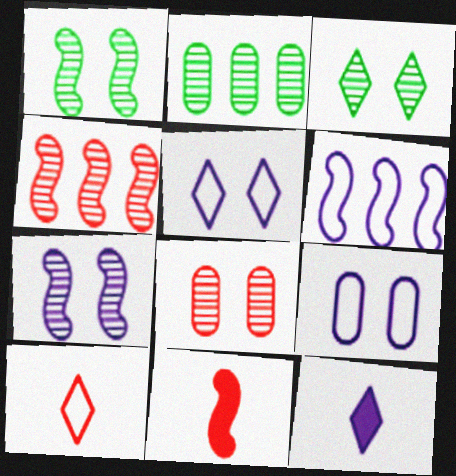[[1, 6, 11], 
[2, 5, 11], 
[3, 7, 8]]